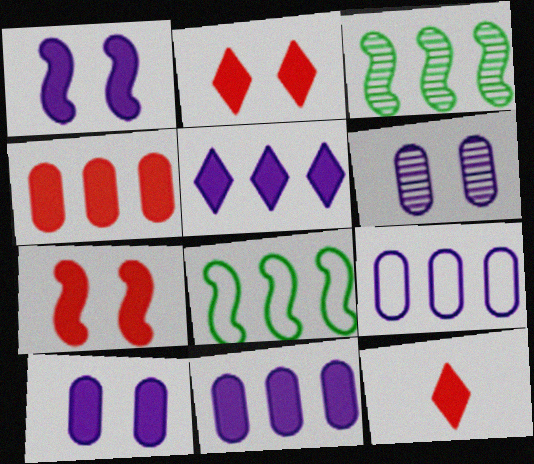[[4, 7, 12], 
[6, 8, 12]]